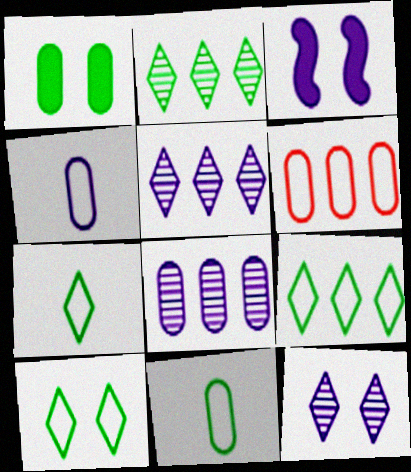[[3, 4, 5], 
[7, 9, 10]]